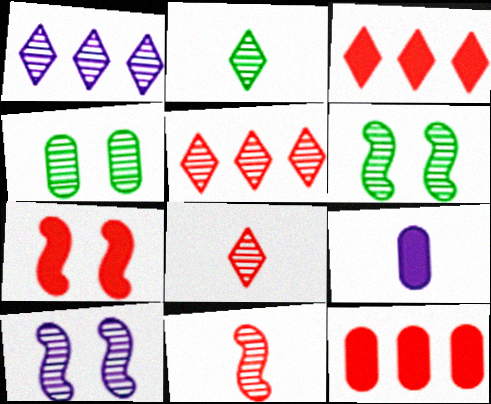[[1, 4, 11]]